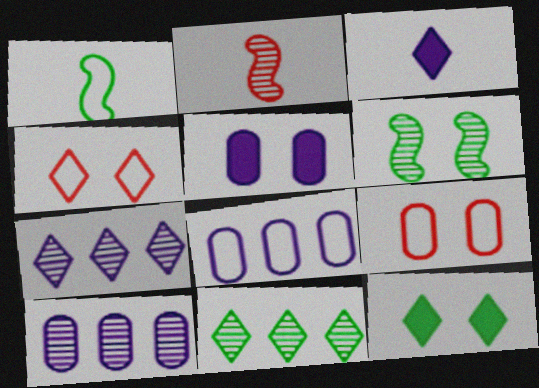[[1, 4, 8], 
[2, 8, 12], 
[3, 4, 11], 
[4, 5, 6]]